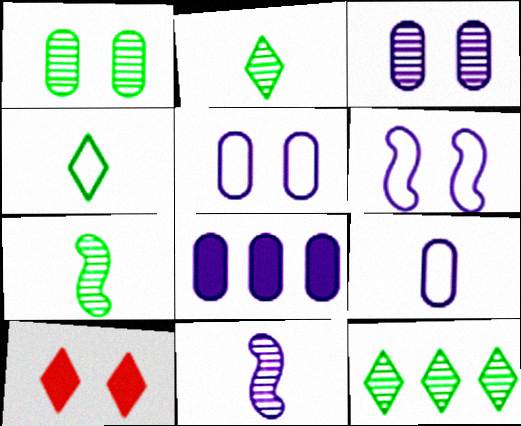[[1, 6, 10], 
[1, 7, 12], 
[3, 8, 9]]